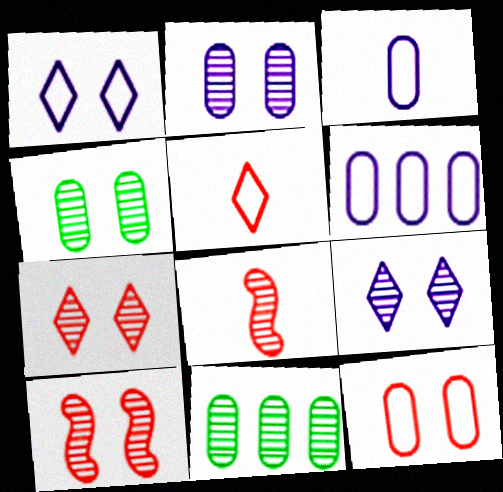[[4, 9, 10], 
[8, 9, 11]]